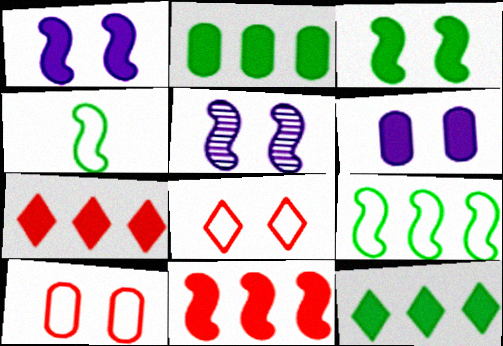[[4, 5, 11]]